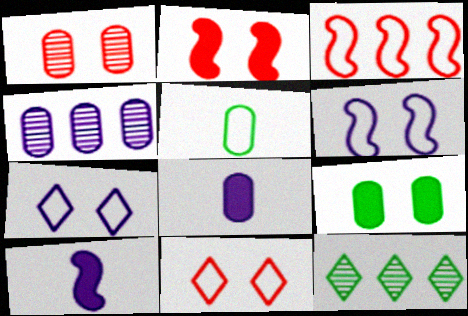[[1, 2, 11], 
[3, 5, 7], 
[4, 7, 10]]